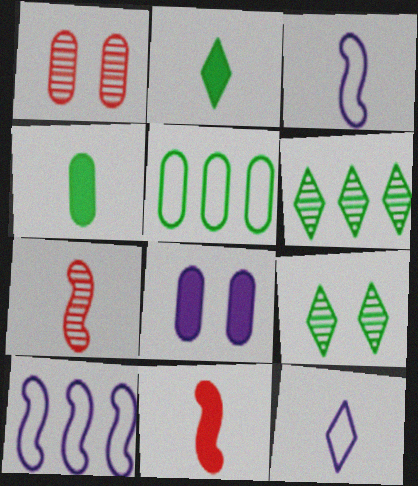[[1, 2, 10], 
[4, 7, 12]]